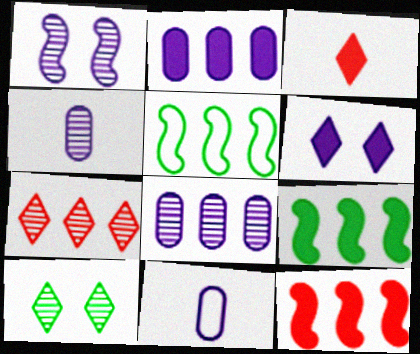[[2, 5, 7], 
[10, 11, 12]]